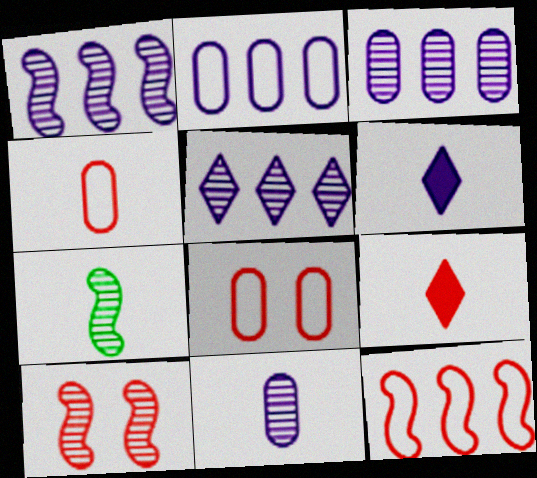[[1, 3, 5], 
[1, 7, 10], 
[4, 6, 7]]